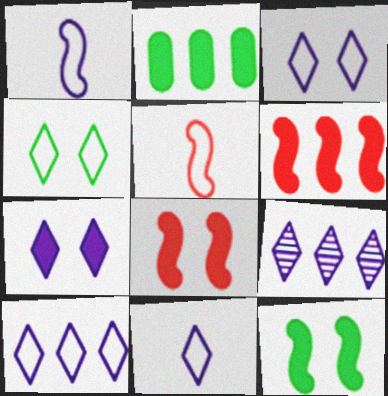[[3, 10, 11], 
[7, 9, 11]]